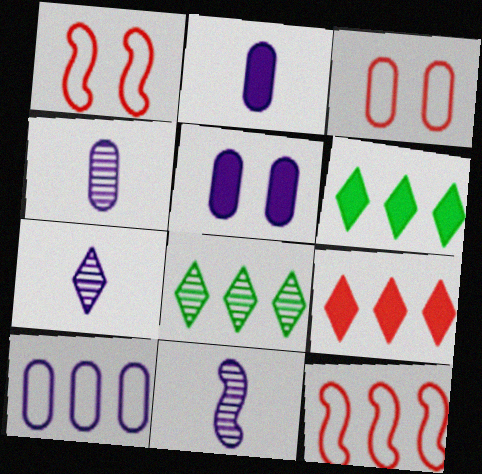[[1, 2, 8], 
[1, 4, 6], 
[3, 6, 11], 
[4, 5, 10], 
[4, 7, 11]]